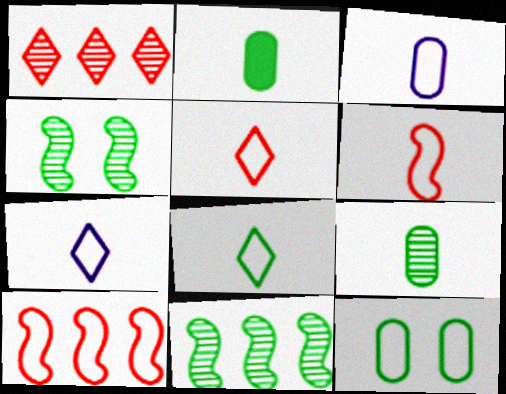[[3, 6, 8], 
[5, 7, 8], 
[7, 10, 12]]